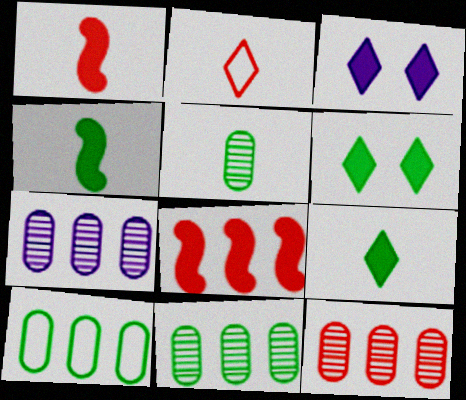[[7, 11, 12]]